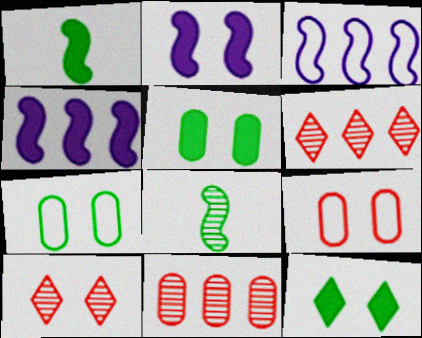[[2, 7, 10]]